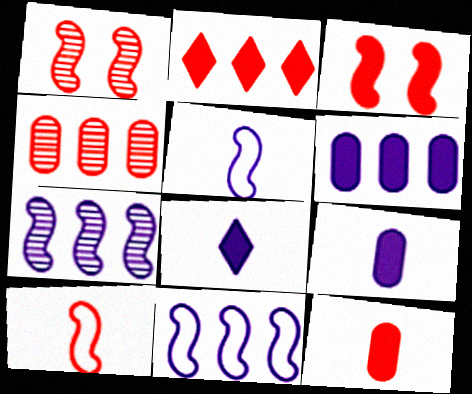[[2, 3, 12]]